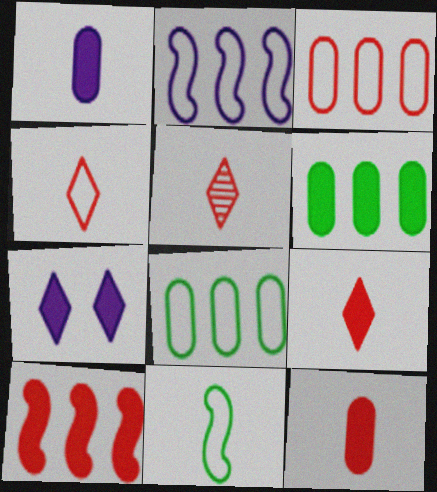[[1, 5, 11], 
[4, 5, 9]]